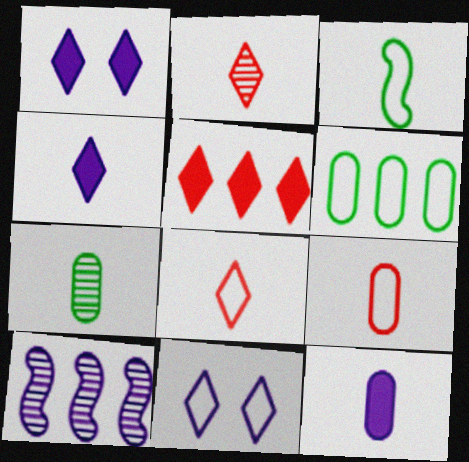[[2, 3, 12], 
[5, 6, 10], 
[7, 9, 12], 
[10, 11, 12]]